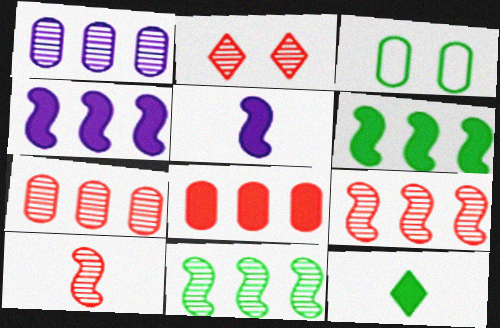[[2, 7, 10], 
[3, 11, 12]]